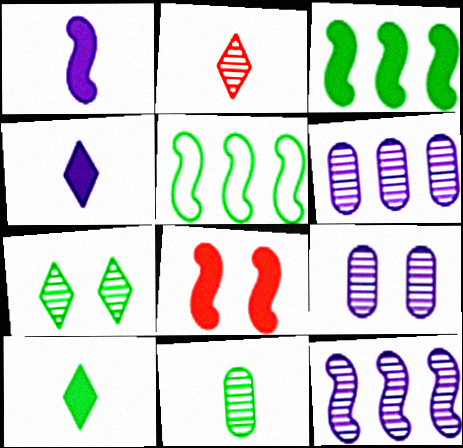[[1, 3, 8]]